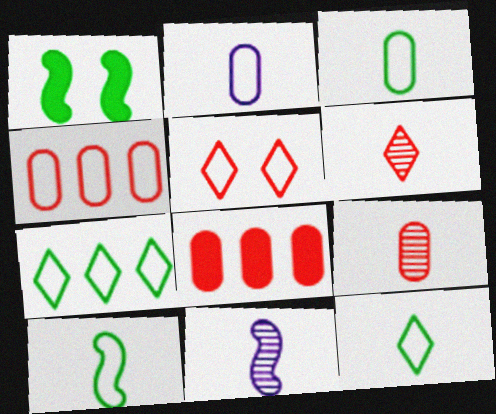[[3, 10, 12]]